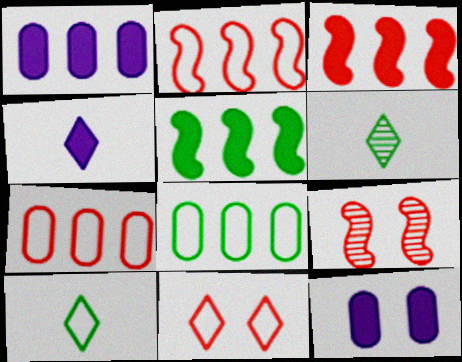[[1, 9, 10], 
[2, 6, 12], 
[4, 8, 9]]